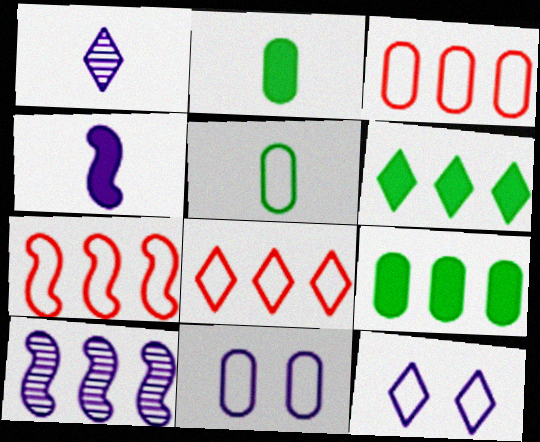[[3, 5, 11], 
[3, 6, 10], 
[3, 7, 8], 
[5, 7, 12], 
[8, 9, 10]]